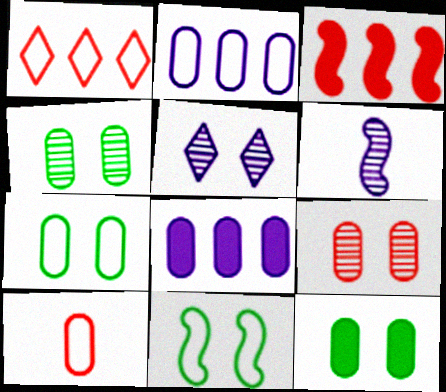[[1, 6, 12], 
[2, 7, 10], 
[3, 6, 11], 
[4, 7, 12], 
[4, 8, 10]]